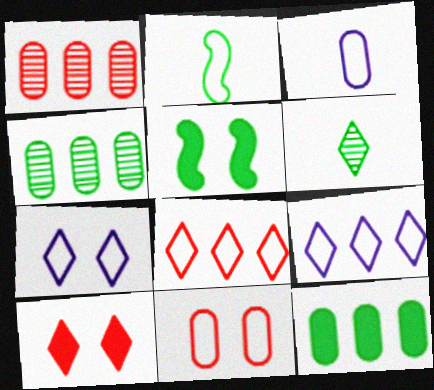[[2, 9, 11], 
[6, 9, 10]]